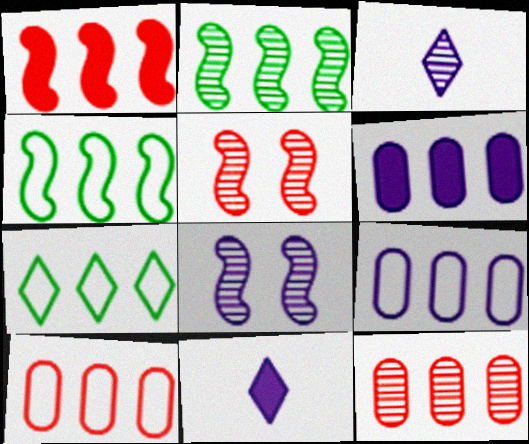[[8, 9, 11]]